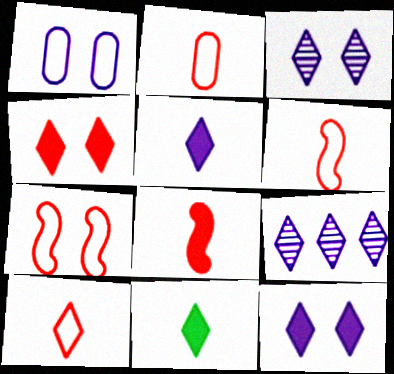[[2, 6, 10]]